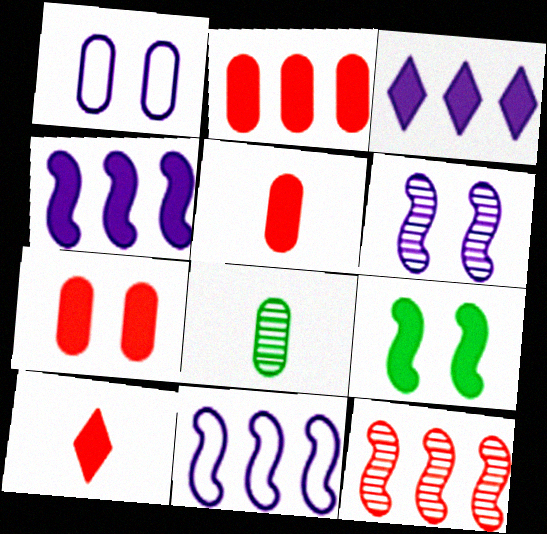[[1, 2, 8], 
[2, 5, 7], 
[3, 5, 9]]